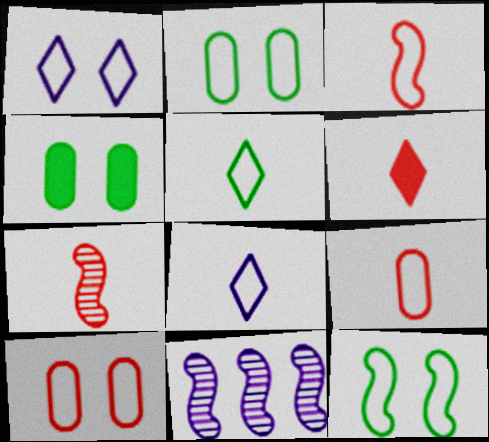[[1, 10, 12], 
[2, 6, 11], 
[6, 7, 9]]